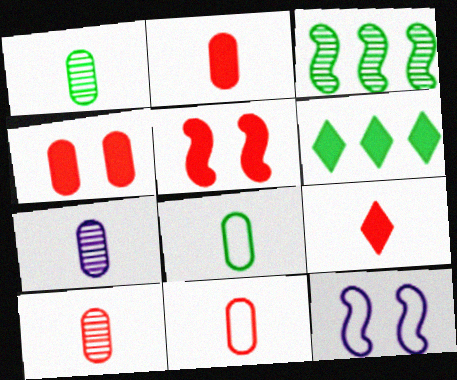[[1, 7, 10], 
[2, 7, 8], 
[2, 10, 11], 
[6, 10, 12]]